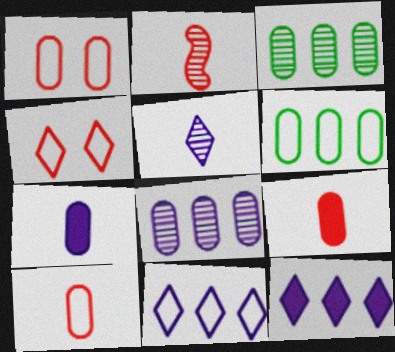[[1, 3, 7]]